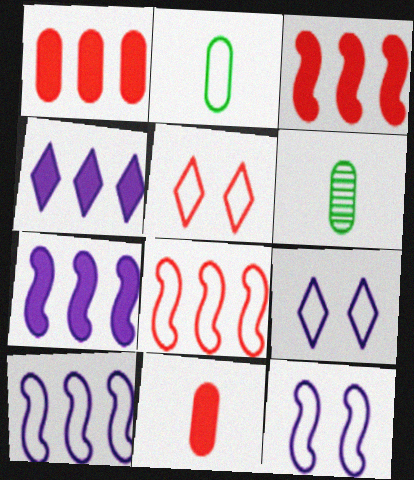[[2, 5, 10], 
[2, 8, 9], 
[3, 6, 9], 
[5, 6, 7]]